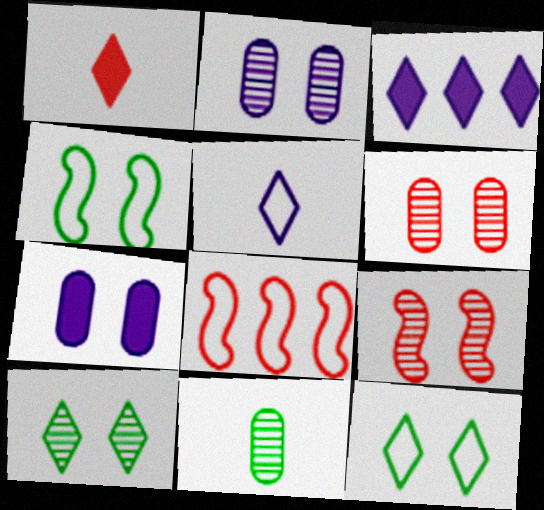[[1, 6, 8], 
[2, 9, 10], 
[7, 9, 12]]